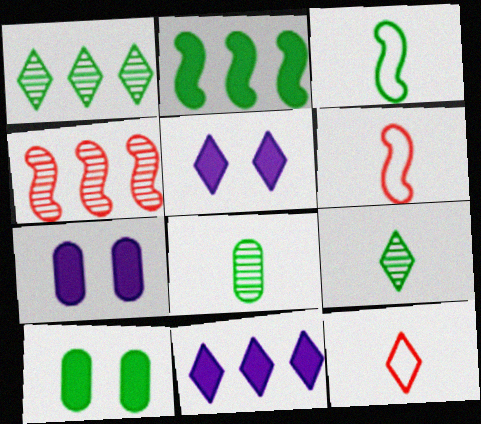[[1, 3, 10], 
[1, 5, 12], 
[1, 6, 7]]